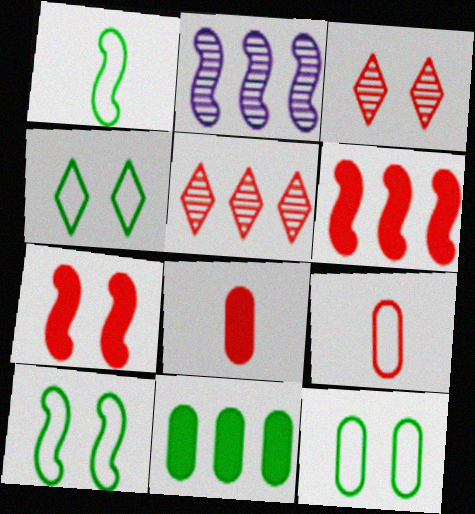[[1, 2, 7], 
[2, 4, 8], 
[3, 6, 9], 
[4, 10, 12], 
[5, 7, 9]]